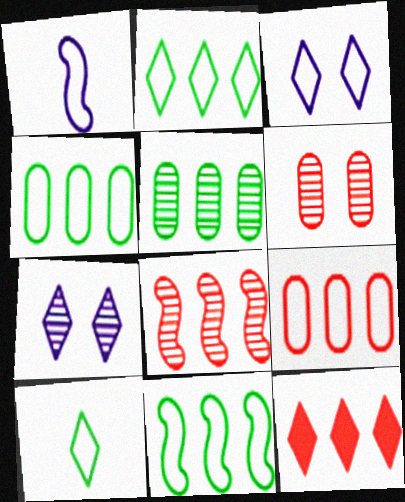[[2, 4, 11], 
[7, 10, 12], 
[8, 9, 12]]